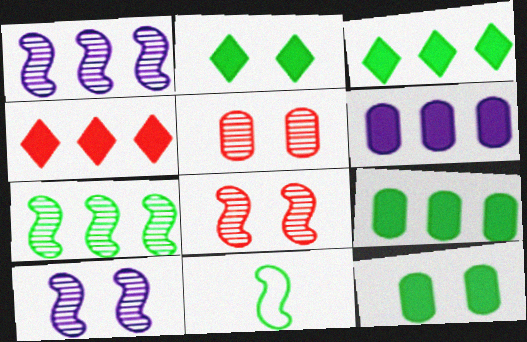[]